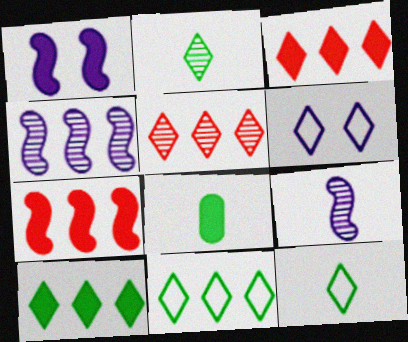[[1, 3, 8], 
[2, 3, 6]]